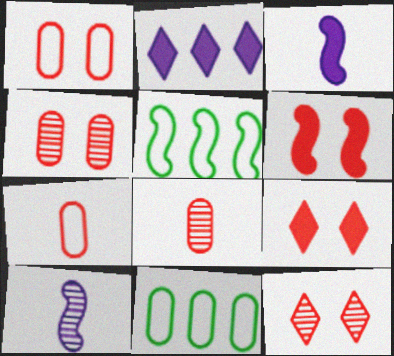[[1, 6, 12], 
[3, 11, 12], 
[5, 6, 10], 
[9, 10, 11]]